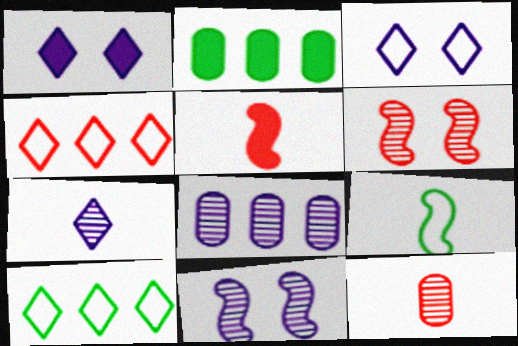[[1, 2, 5], 
[7, 8, 11]]